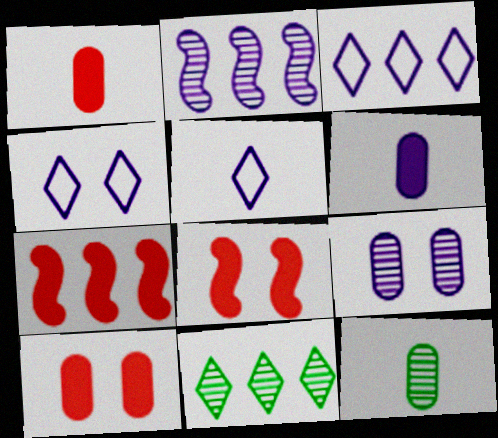[[2, 4, 6], 
[3, 4, 5], 
[3, 8, 12], 
[4, 7, 12]]